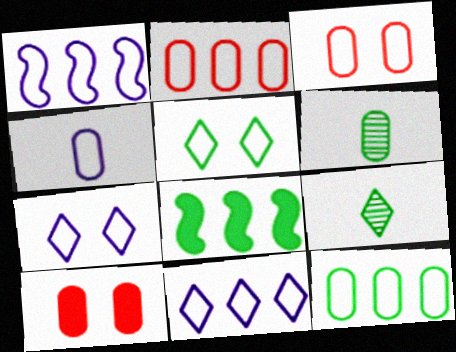[[1, 4, 7], 
[1, 9, 10], 
[3, 4, 12], 
[5, 6, 8]]